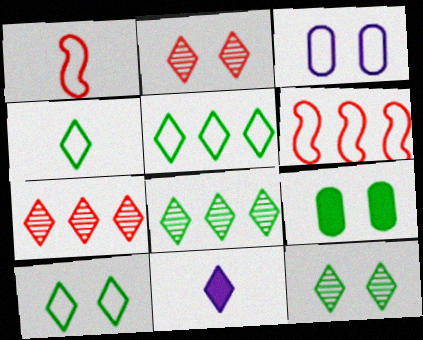[[1, 3, 5], 
[2, 5, 11], 
[3, 4, 6], 
[4, 5, 10], 
[7, 10, 11]]